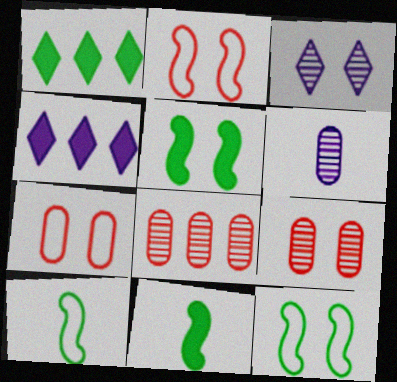[[1, 2, 6], 
[3, 5, 7], 
[4, 9, 10]]